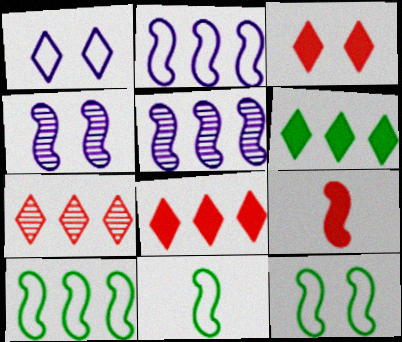[[4, 9, 10], 
[5, 9, 12], 
[10, 11, 12]]